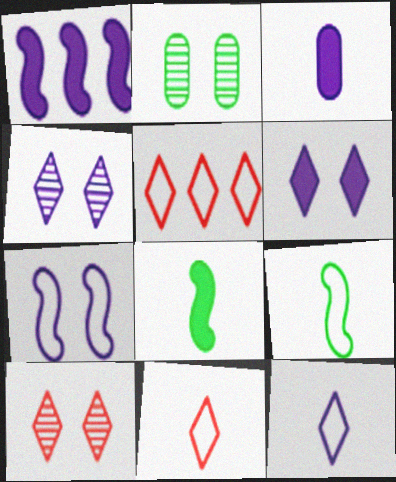[[1, 2, 11], 
[1, 3, 6]]